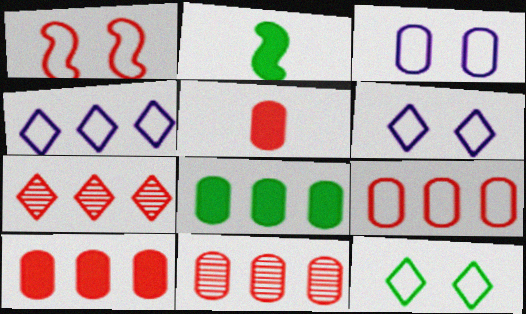[[1, 3, 12], 
[1, 5, 7], 
[2, 3, 7], 
[2, 6, 11], 
[9, 10, 11]]